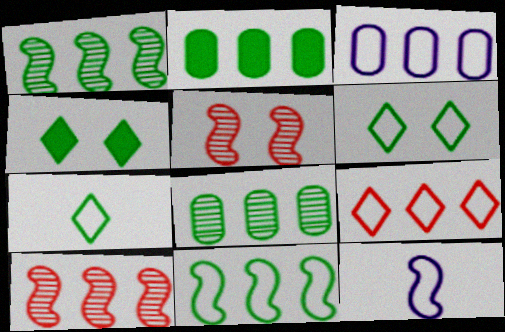[[3, 9, 11]]